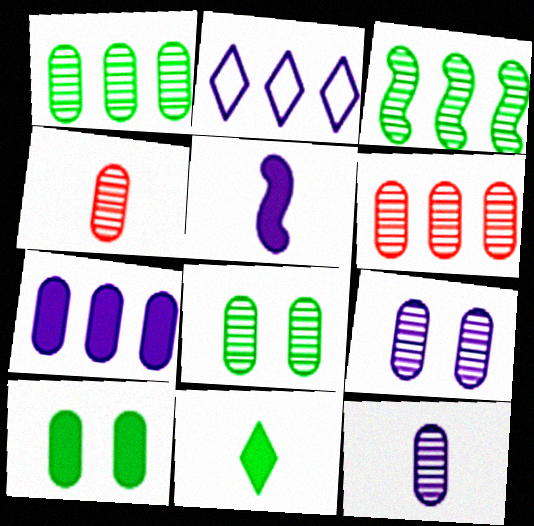[[1, 4, 9], 
[2, 5, 9], 
[6, 8, 12]]